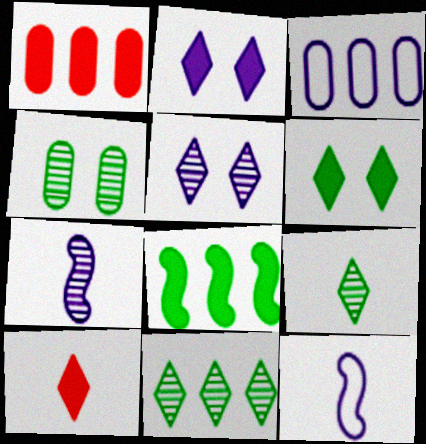[[2, 3, 7]]